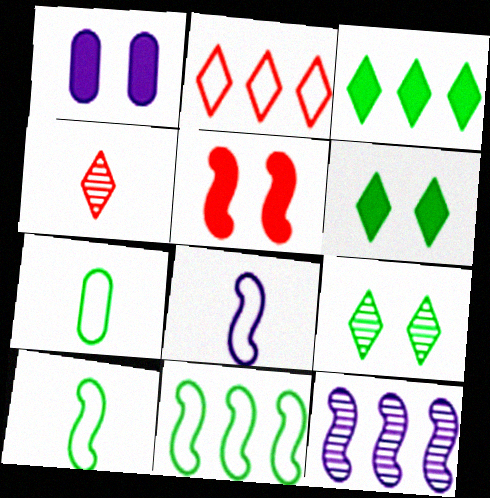[[1, 4, 11], 
[1, 5, 6], 
[5, 10, 12]]